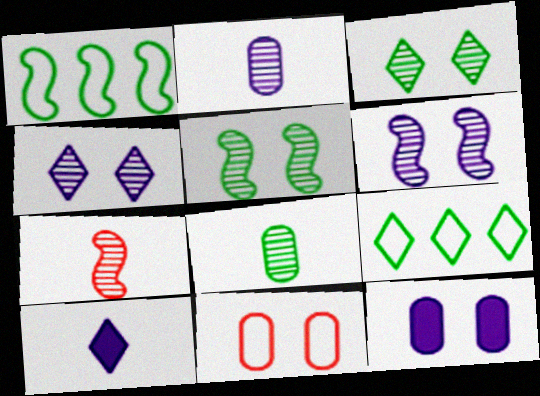[[7, 9, 12]]